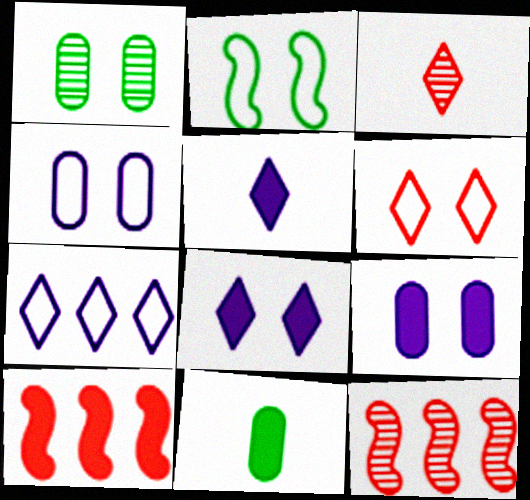[[2, 4, 6], 
[8, 10, 11]]